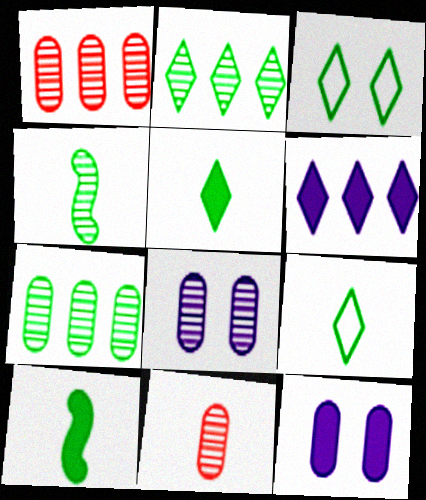[[2, 3, 5], 
[3, 7, 10], 
[7, 8, 11]]